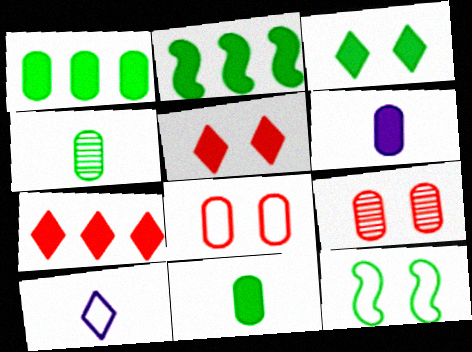[[2, 3, 11], 
[2, 5, 6], 
[2, 9, 10]]